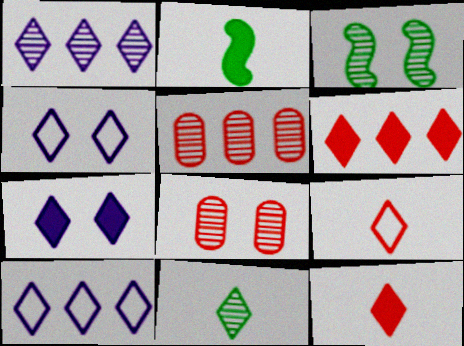[[2, 4, 5], 
[2, 8, 10], 
[4, 6, 11]]